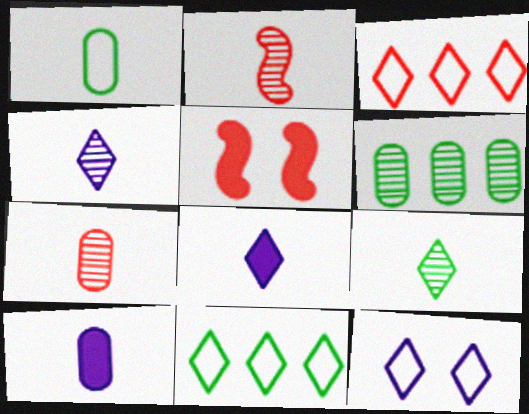[[1, 2, 8], 
[1, 7, 10], 
[3, 5, 7]]